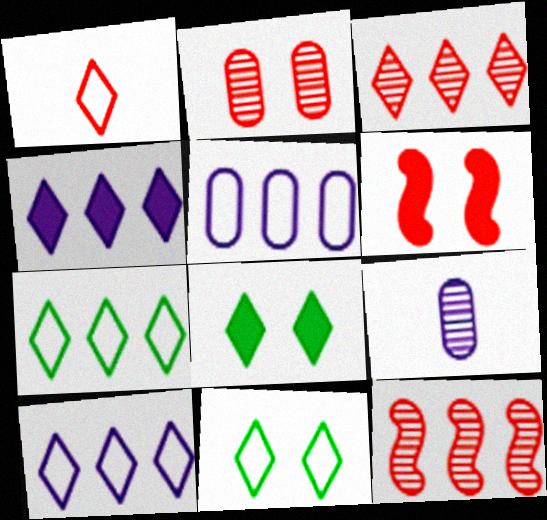[[1, 10, 11], 
[3, 4, 7], 
[6, 7, 9]]